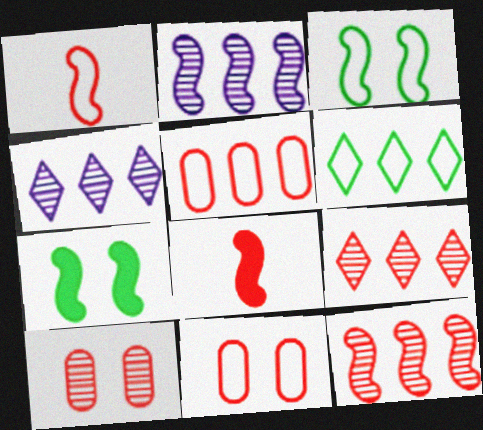[[1, 2, 7], 
[2, 3, 8], 
[8, 9, 11]]